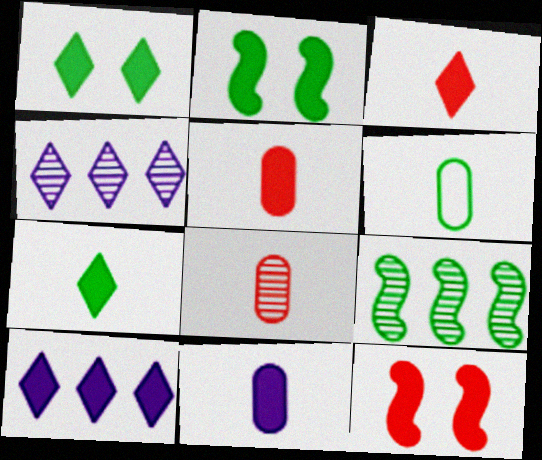[[1, 3, 10], 
[1, 6, 9], 
[2, 5, 10], 
[4, 6, 12], 
[6, 8, 11]]